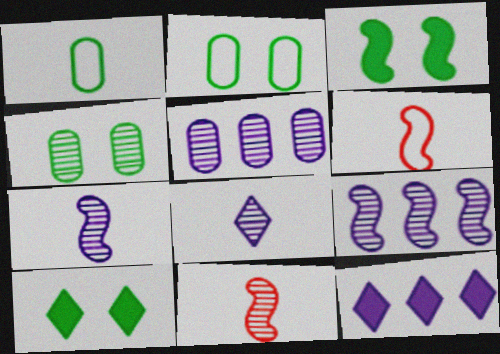[[2, 11, 12], 
[3, 6, 9], 
[4, 6, 12], 
[5, 6, 10]]